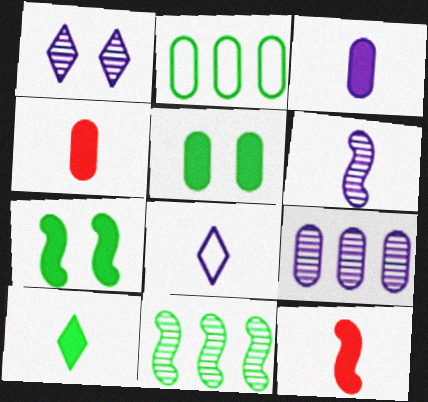[[1, 2, 12], 
[1, 6, 9], 
[3, 6, 8], 
[3, 10, 12]]